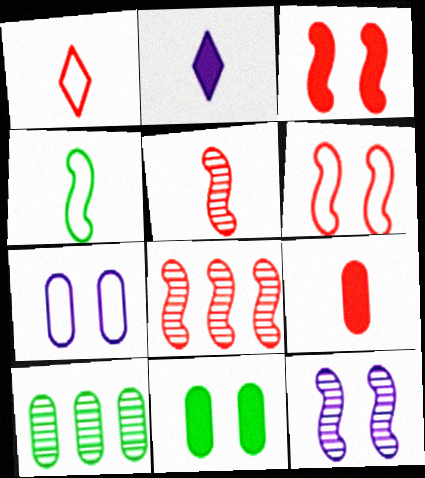[[1, 5, 9], 
[2, 6, 10], 
[7, 9, 10]]